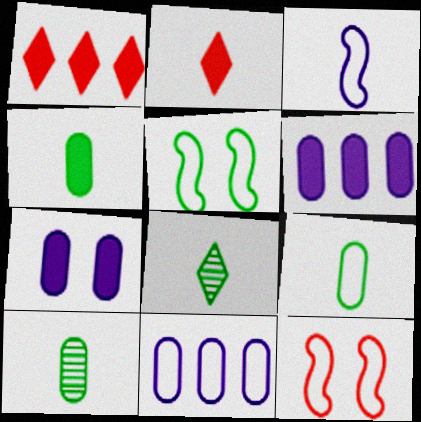[[2, 3, 10], 
[4, 9, 10], 
[6, 8, 12]]